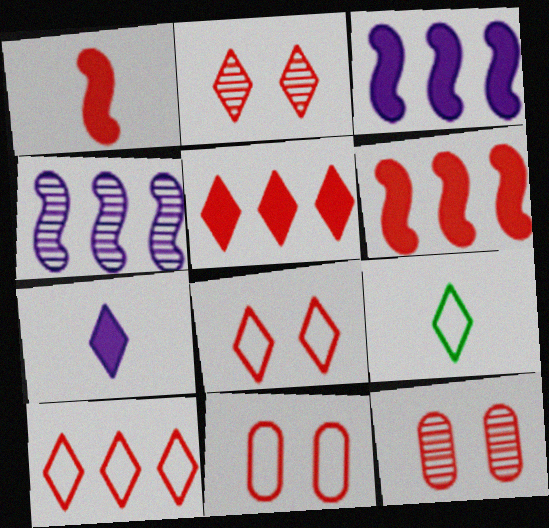[[1, 10, 12], 
[3, 9, 12]]